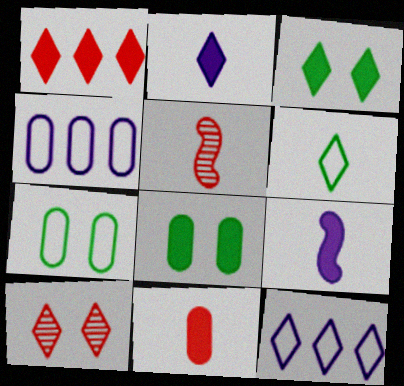[[1, 2, 3], 
[1, 8, 9], 
[3, 4, 5], 
[5, 8, 12]]